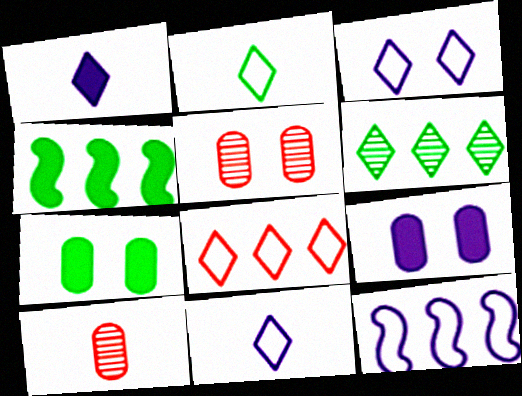[[2, 3, 8], 
[3, 4, 10], 
[4, 5, 11]]